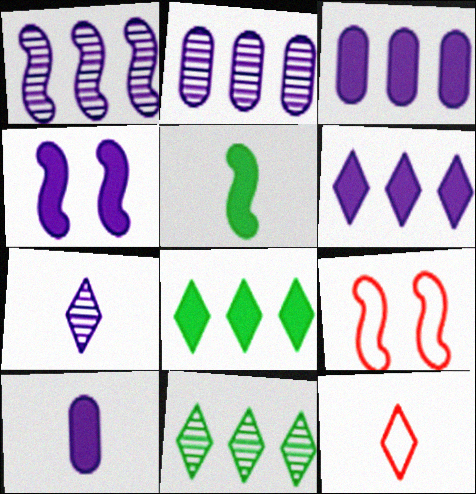[[1, 5, 9], 
[4, 6, 10], 
[9, 10, 11]]